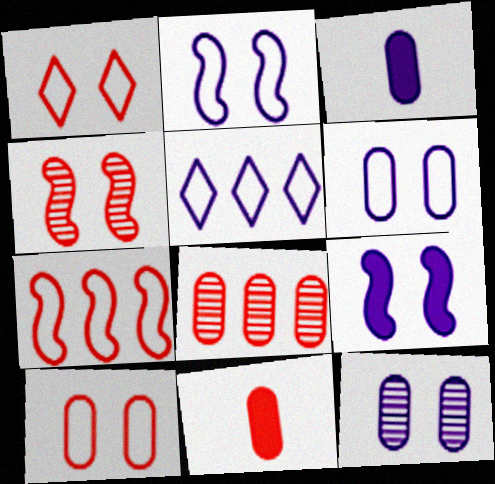[[8, 10, 11]]